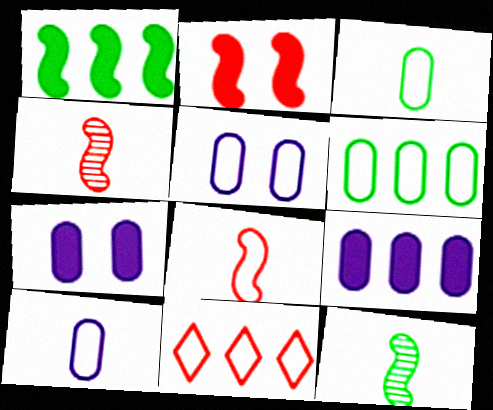[[7, 11, 12]]